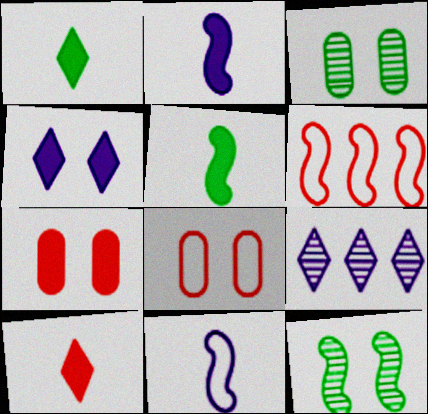[[2, 6, 12], 
[4, 8, 12], 
[5, 8, 9]]